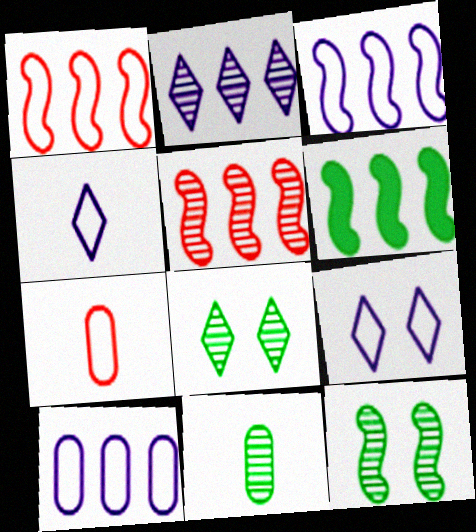[[3, 5, 6]]